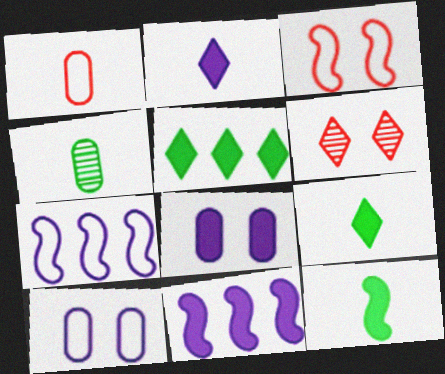[[2, 8, 11]]